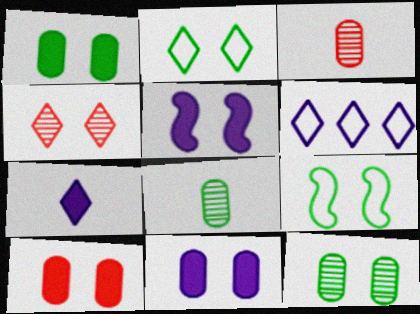[[1, 10, 11], 
[4, 9, 11]]